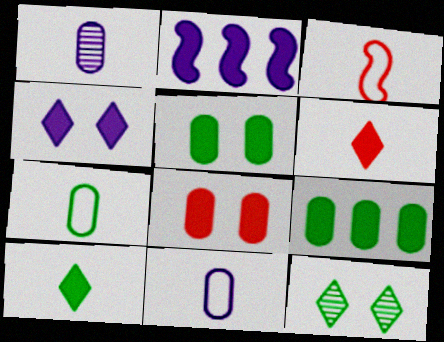[[1, 3, 10], 
[2, 5, 6], 
[2, 8, 10]]